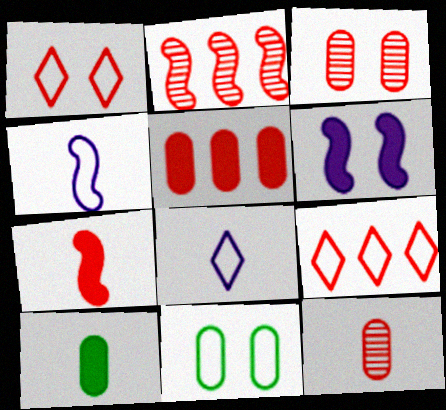[[2, 5, 9], 
[3, 7, 9], 
[4, 9, 11]]